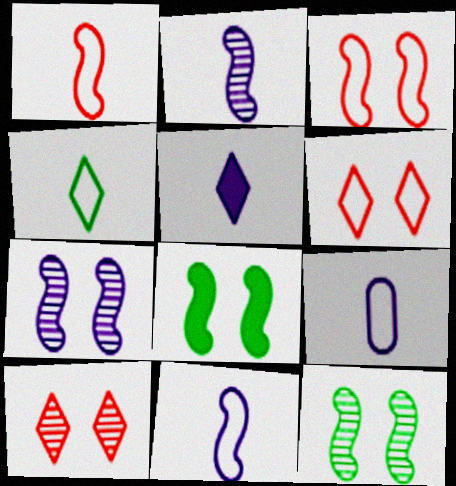[[1, 4, 9], 
[2, 5, 9], 
[3, 7, 8]]